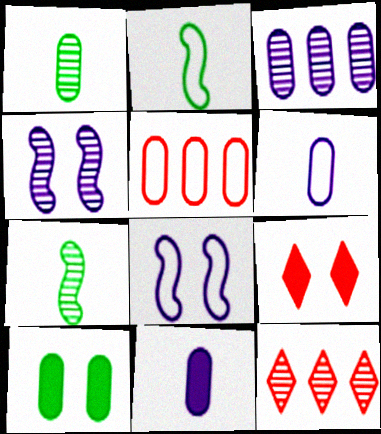[[1, 4, 12], 
[2, 3, 9]]